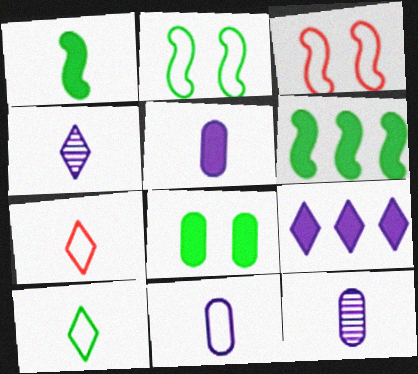[[1, 7, 12], 
[5, 11, 12]]